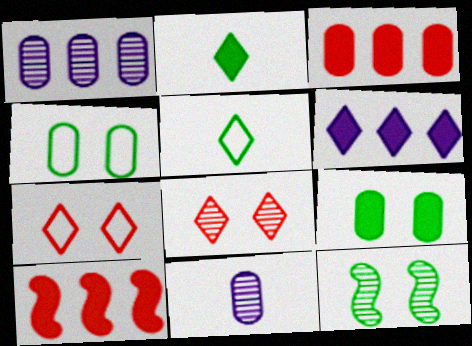[[3, 4, 11], 
[5, 6, 8]]